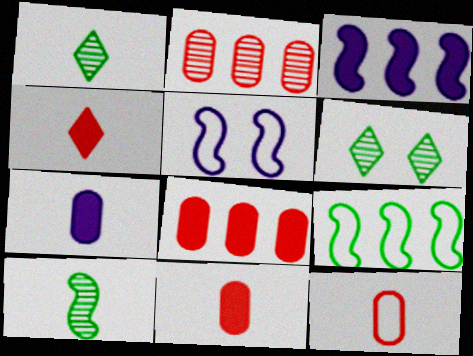[[1, 5, 8], 
[3, 6, 12]]